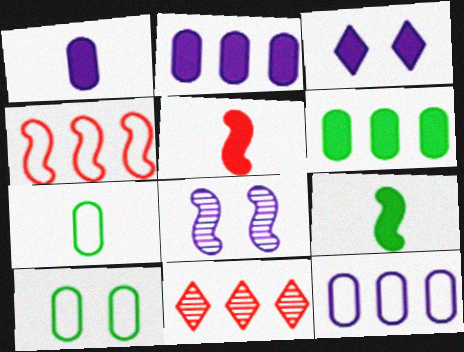[[3, 5, 6], 
[4, 8, 9]]